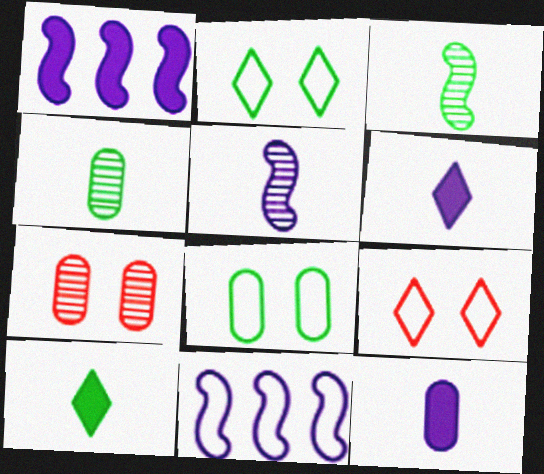[[1, 4, 9], 
[7, 10, 11]]